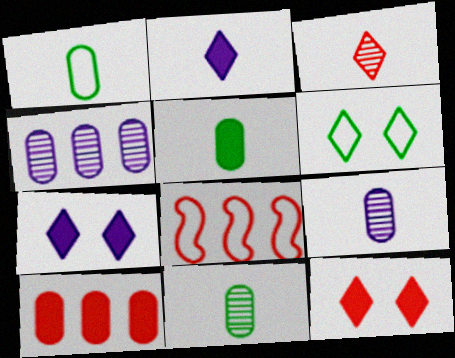[[1, 5, 11], 
[7, 8, 11]]